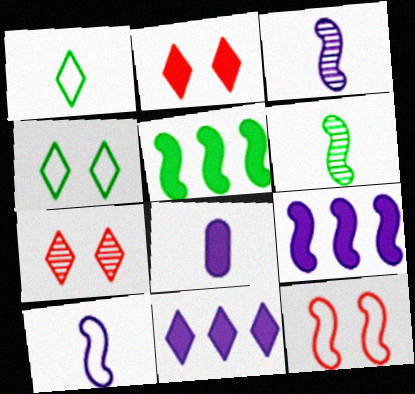[[1, 7, 11], 
[2, 5, 8], 
[3, 5, 12], 
[6, 9, 12]]